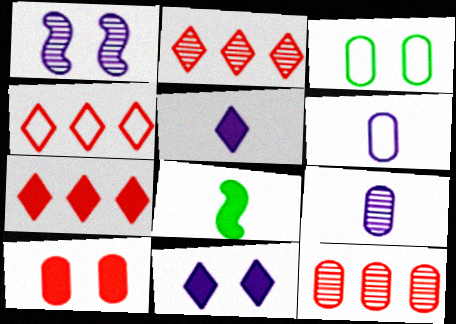[[2, 4, 7]]